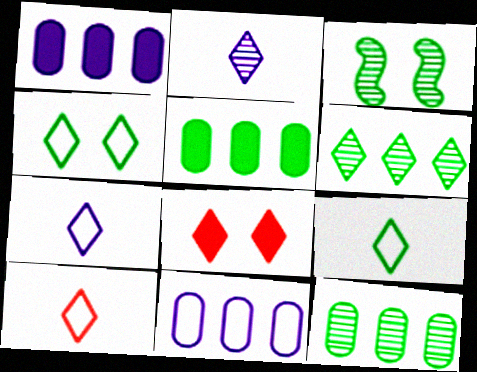[[1, 3, 10], 
[3, 5, 9], 
[6, 7, 8], 
[7, 9, 10]]